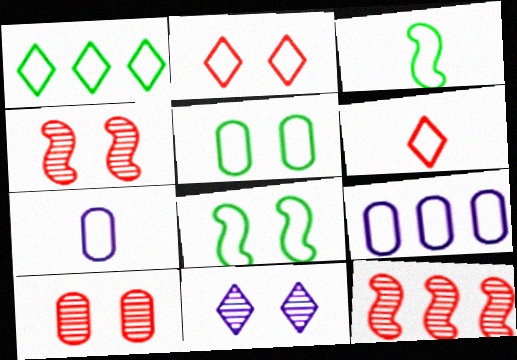[[1, 3, 5], 
[2, 3, 9], 
[3, 6, 7], 
[6, 8, 9]]